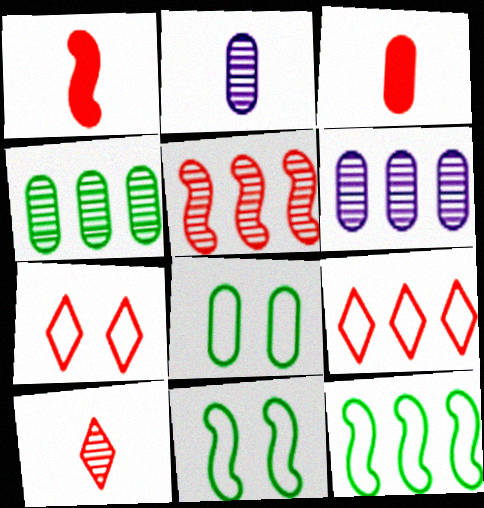[[3, 5, 7], 
[3, 6, 8]]